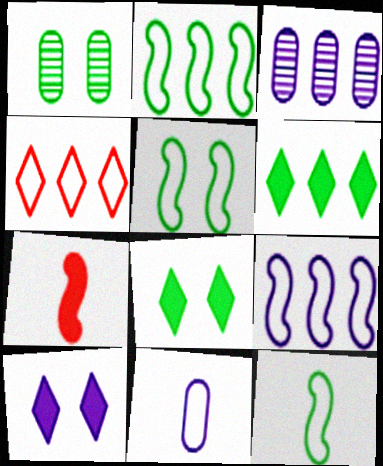[[1, 5, 8], 
[1, 6, 12], 
[2, 5, 12], 
[4, 5, 11]]